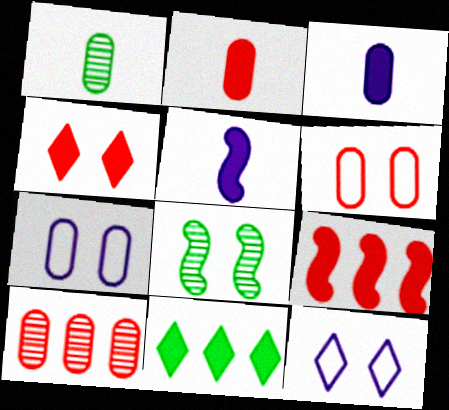[[1, 9, 12], 
[2, 4, 9], 
[2, 6, 10], 
[4, 7, 8]]